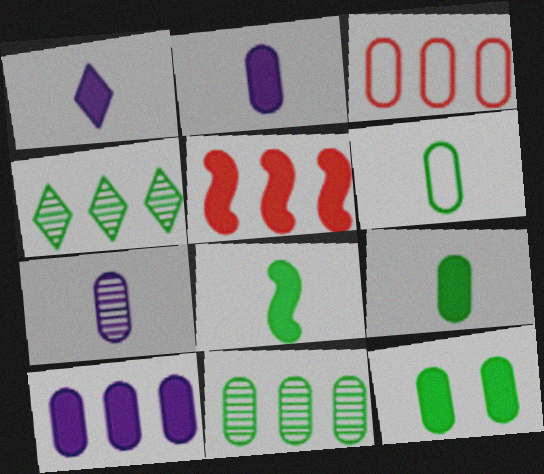[[1, 5, 12], 
[3, 7, 12], 
[3, 10, 11], 
[6, 11, 12]]